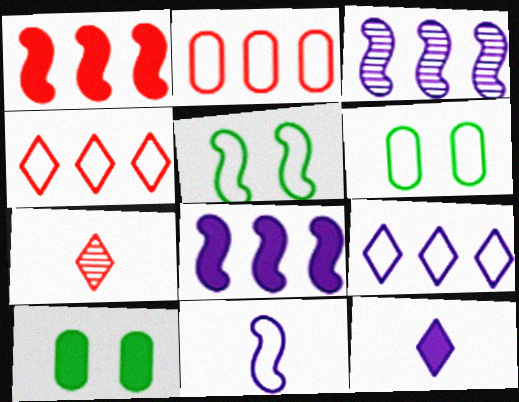[[1, 10, 12], 
[4, 6, 11], 
[6, 7, 8]]